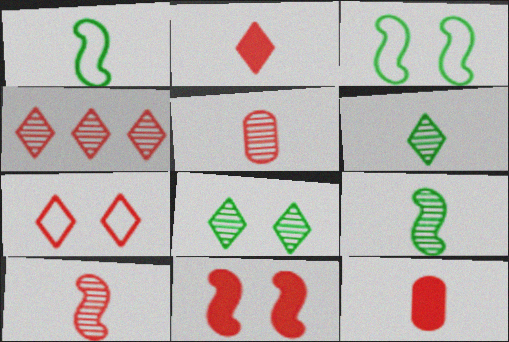[[2, 4, 7]]